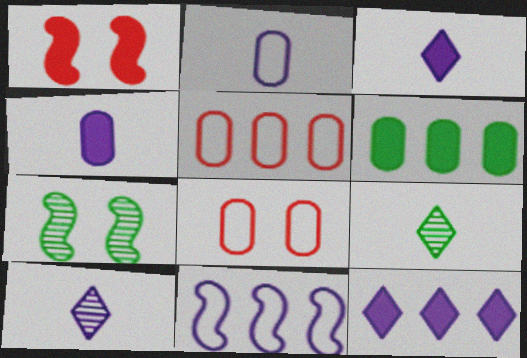[[1, 3, 6], 
[3, 5, 7]]